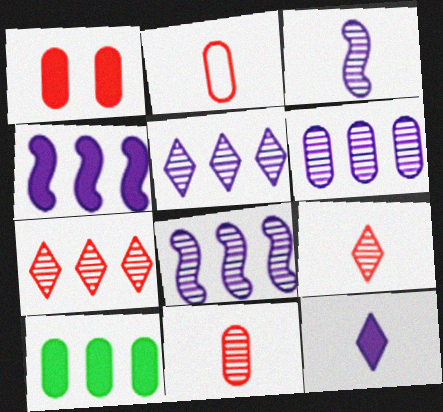[[5, 6, 8]]